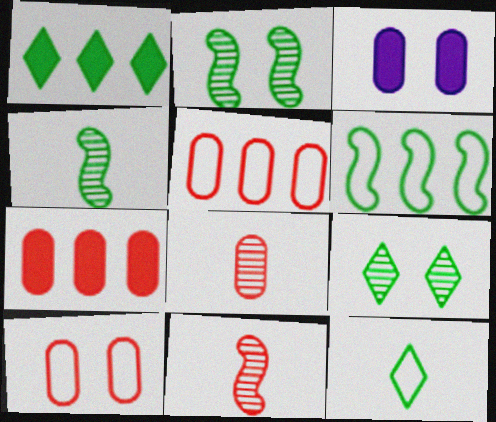[[1, 9, 12], 
[7, 8, 10]]